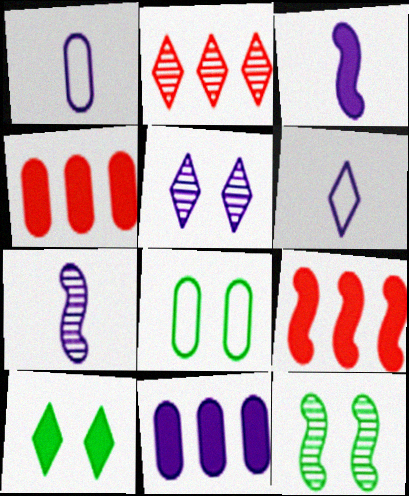[[2, 3, 8], 
[2, 6, 10], 
[3, 4, 10], 
[4, 6, 12], 
[8, 10, 12]]